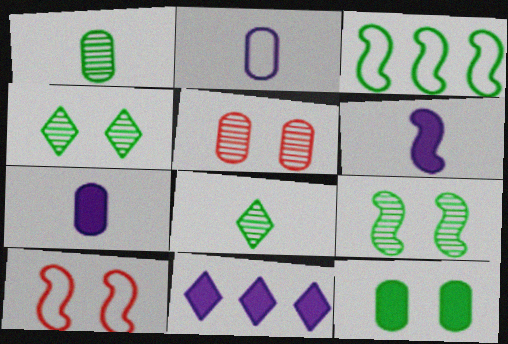[[1, 10, 11], 
[3, 8, 12]]